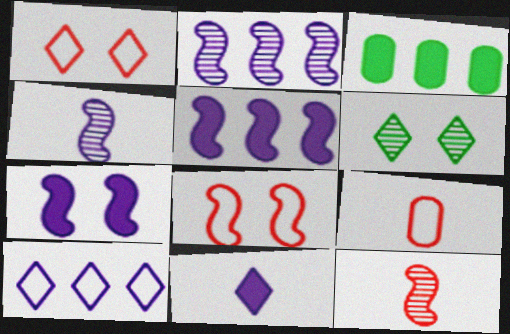[[1, 3, 4], 
[5, 6, 9]]